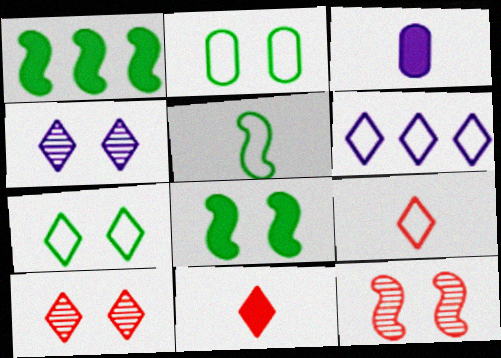[[6, 7, 9]]